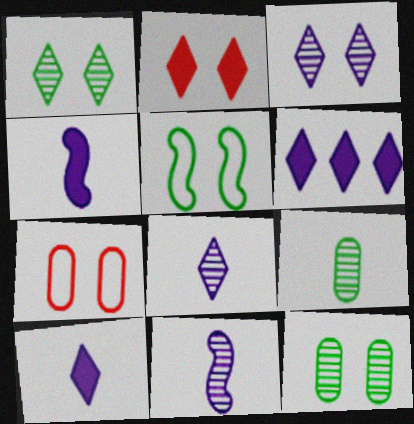[]